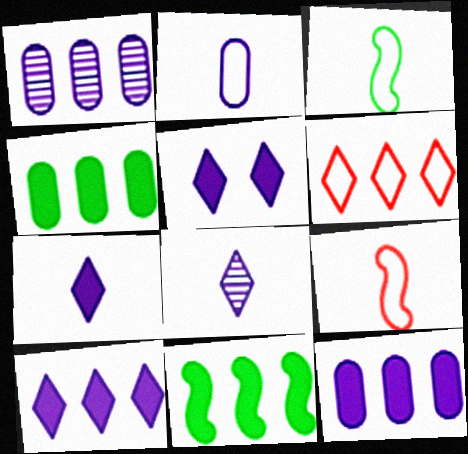[[1, 6, 11], 
[5, 7, 10]]